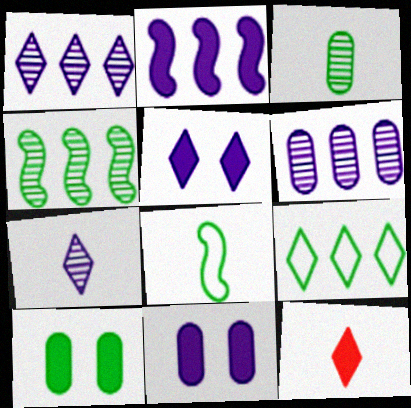[[2, 10, 12]]